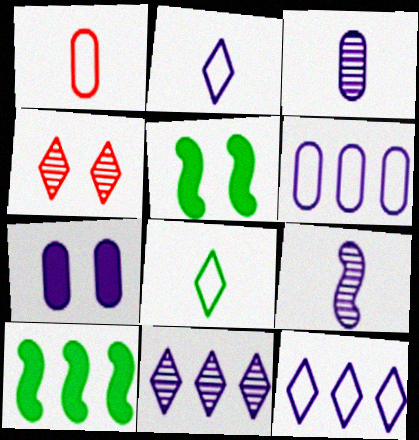[[1, 5, 11], 
[3, 6, 7], 
[7, 9, 12]]